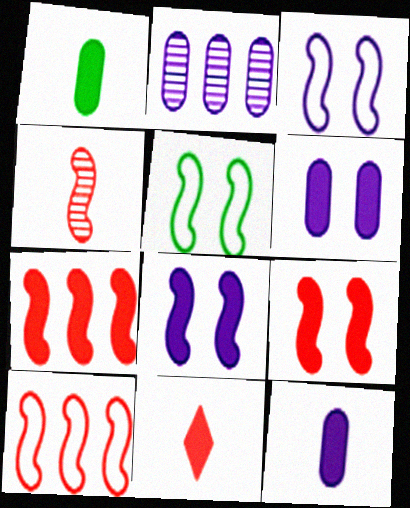[[2, 5, 11], 
[4, 9, 10]]